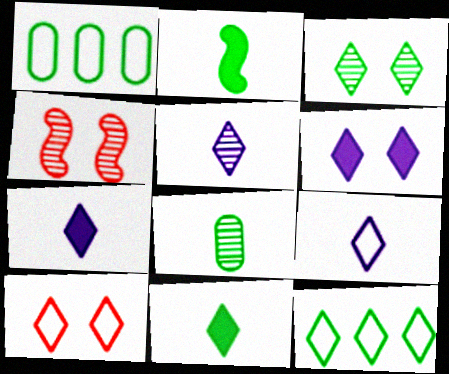[[1, 2, 3], 
[1, 4, 7], 
[3, 6, 10], 
[3, 11, 12], 
[5, 7, 9], 
[9, 10, 12]]